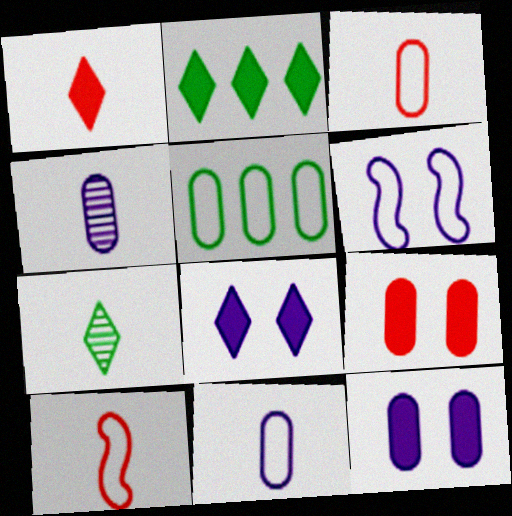[[1, 2, 8], 
[4, 5, 9]]